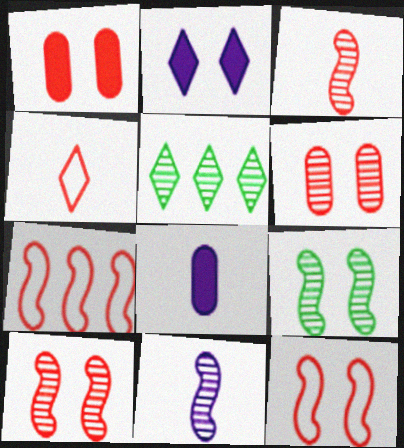[[2, 4, 5], 
[5, 6, 11], 
[5, 8, 12]]